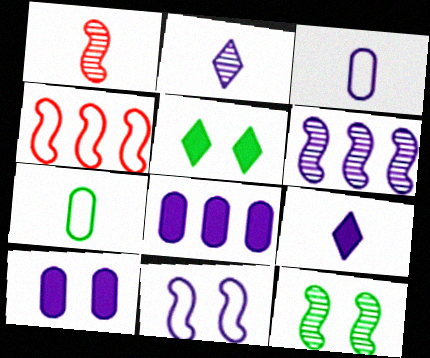[[1, 6, 12], 
[1, 7, 9], 
[2, 8, 11]]